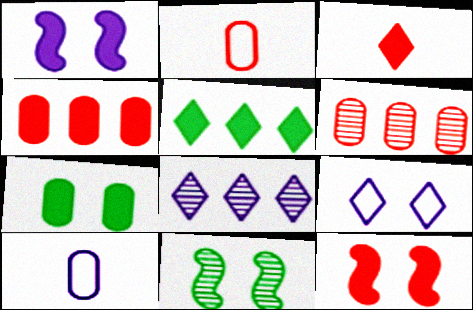[[1, 8, 10], 
[3, 4, 12], 
[6, 7, 10]]